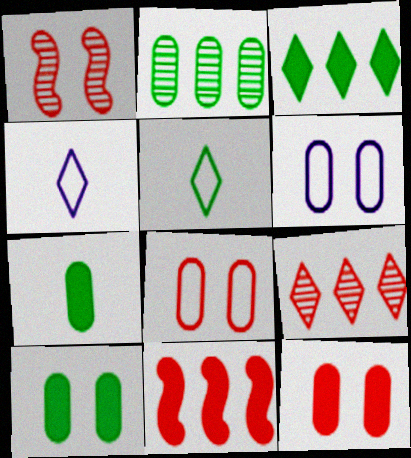[]